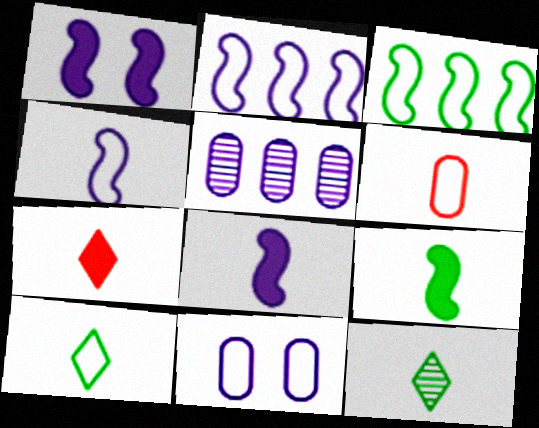[[4, 6, 10], 
[6, 8, 12]]